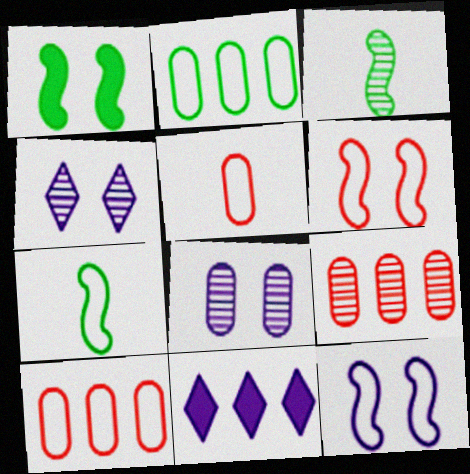[[3, 4, 9]]